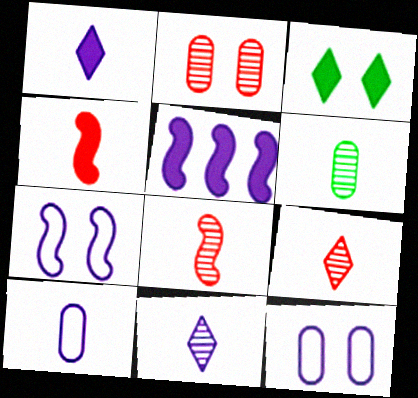[[2, 3, 7], 
[5, 11, 12], 
[6, 8, 11]]